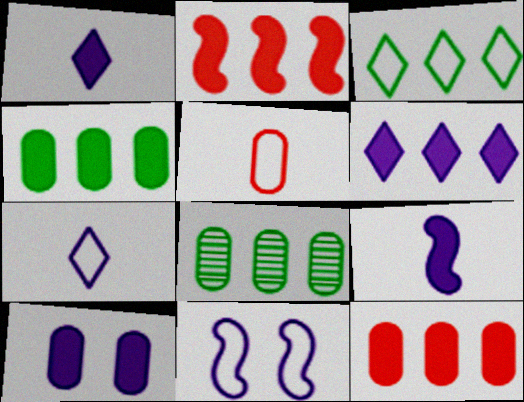[[2, 4, 6], 
[3, 5, 11], 
[5, 8, 10], 
[6, 9, 10]]